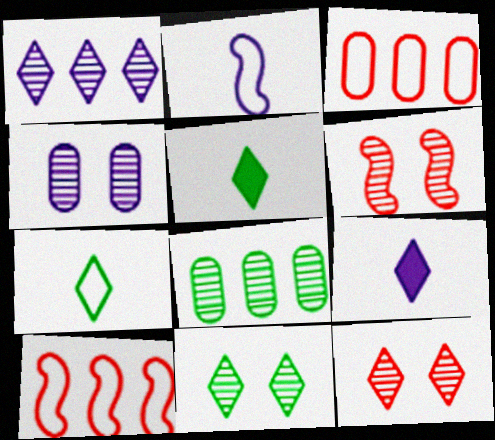[[4, 5, 10], 
[4, 6, 11]]